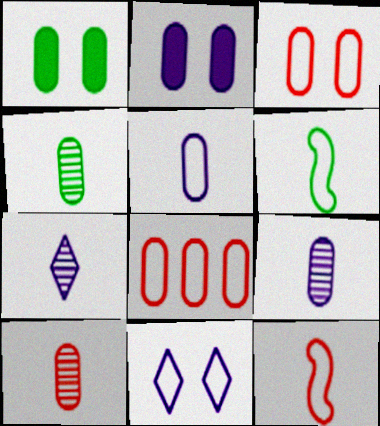[[1, 8, 9], 
[2, 4, 8], 
[4, 9, 10], 
[6, 8, 11]]